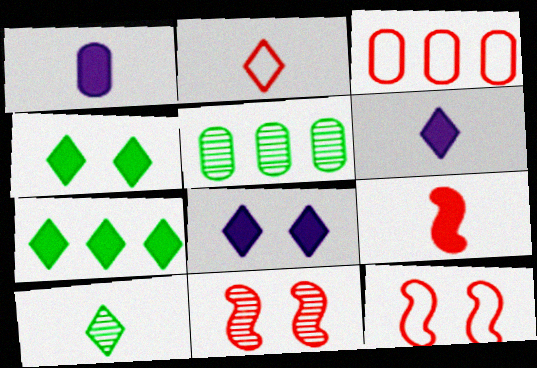[[2, 3, 12], 
[2, 6, 10], 
[5, 6, 12]]